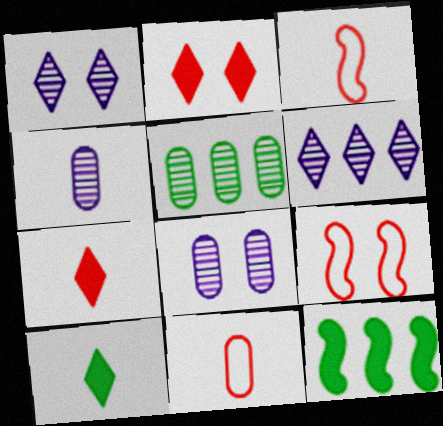[[1, 11, 12], 
[3, 4, 10]]